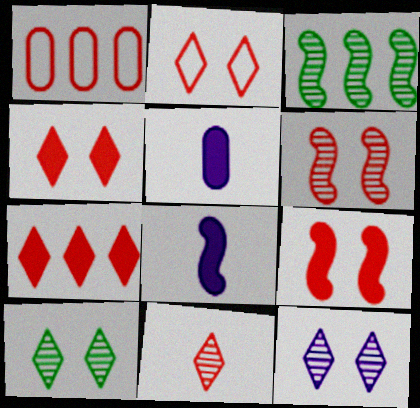[[1, 8, 10], 
[1, 9, 11], 
[2, 3, 5], 
[2, 7, 11]]